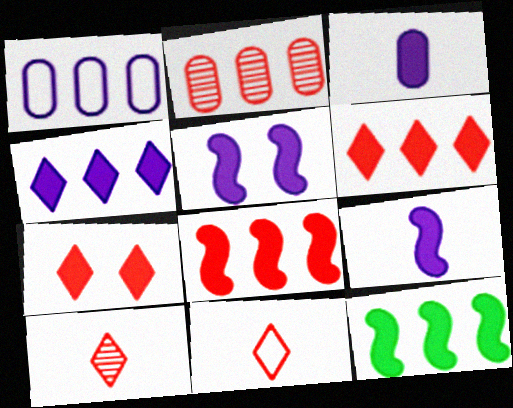[[3, 4, 5], 
[3, 7, 12]]